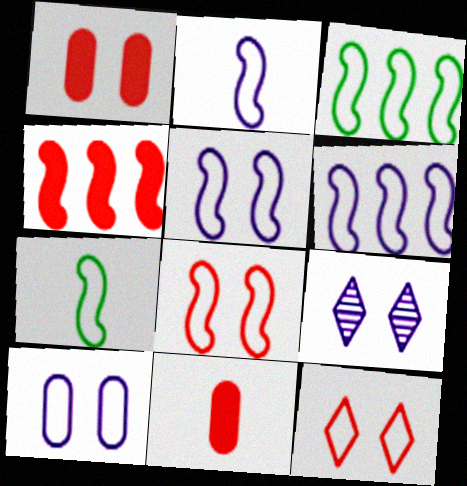[[2, 3, 8], 
[2, 5, 6], 
[3, 9, 11], 
[6, 7, 8]]